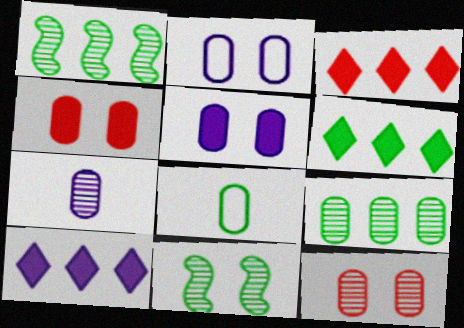[[3, 6, 10], 
[6, 8, 11], 
[7, 9, 12]]